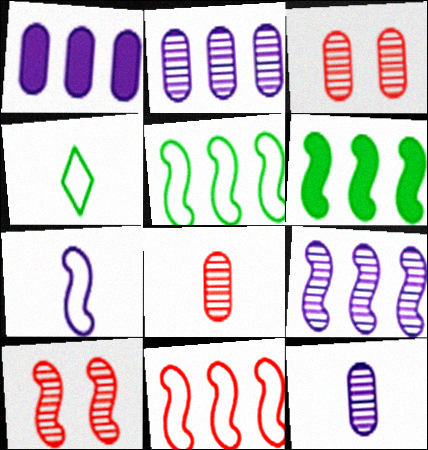[[1, 4, 10], 
[6, 7, 10], 
[6, 9, 11]]